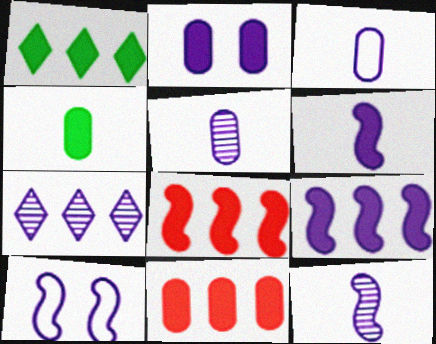[[1, 9, 11], 
[2, 4, 11], 
[9, 10, 12]]